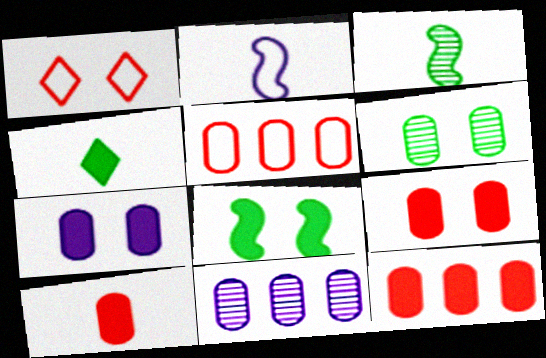[[9, 10, 12]]